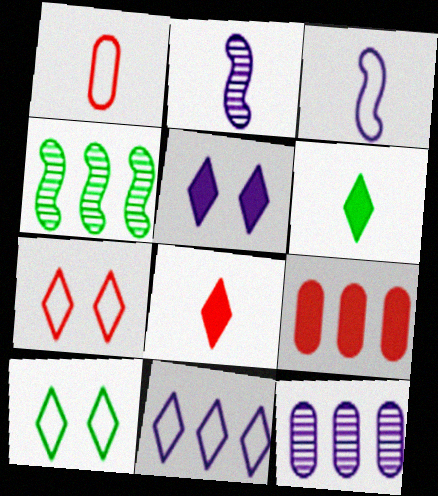[[1, 2, 6], 
[1, 4, 5], 
[2, 9, 10], 
[3, 5, 12], 
[4, 9, 11]]